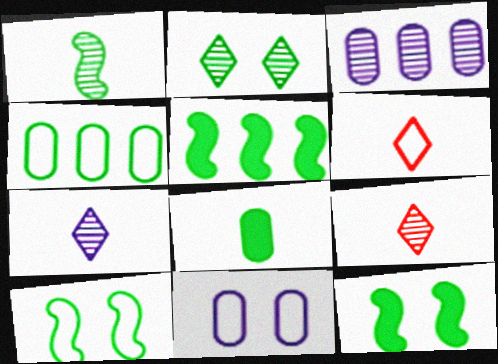[[1, 5, 10], 
[3, 6, 12], 
[5, 9, 11]]